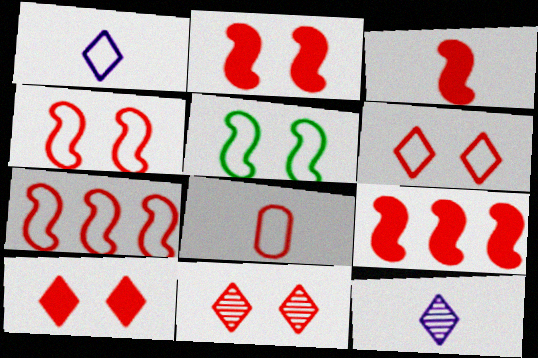[[2, 3, 9], 
[6, 7, 8], 
[6, 10, 11], 
[8, 9, 11]]